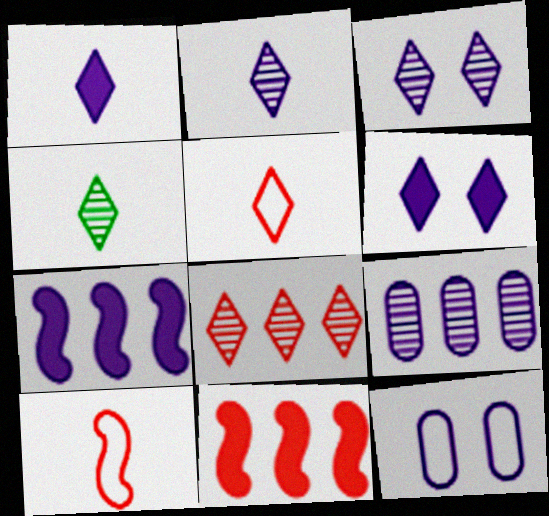[[1, 4, 5], 
[2, 7, 12], 
[3, 4, 8], 
[4, 11, 12]]